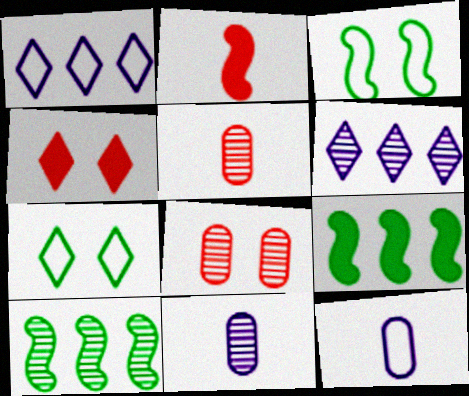[[4, 10, 12]]